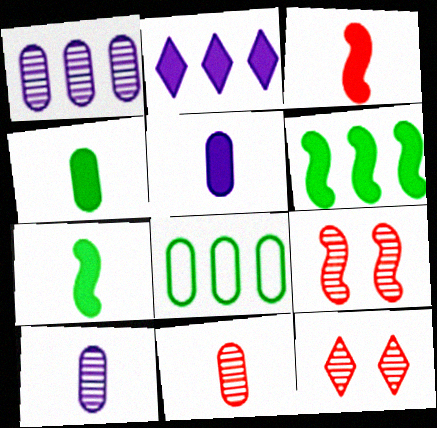[]